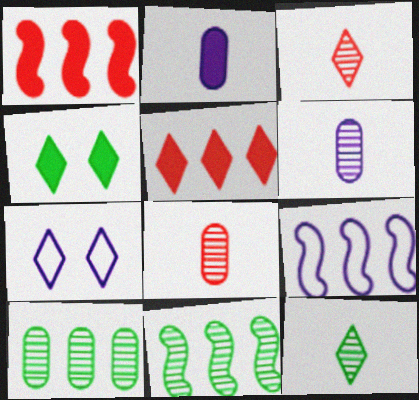[[1, 2, 4], 
[1, 9, 11], 
[4, 8, 9], 
[5, 7, 12], 
[5, 9, 10]]